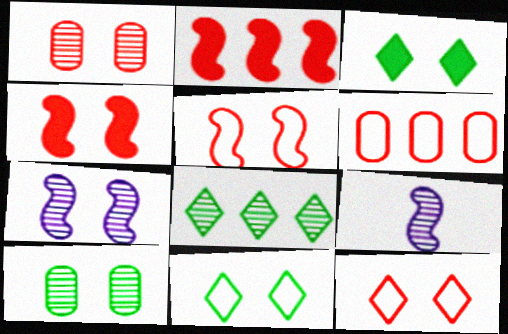[[1, 4, 12], 
[1, 8, 9], 
[3, 6, 9]]